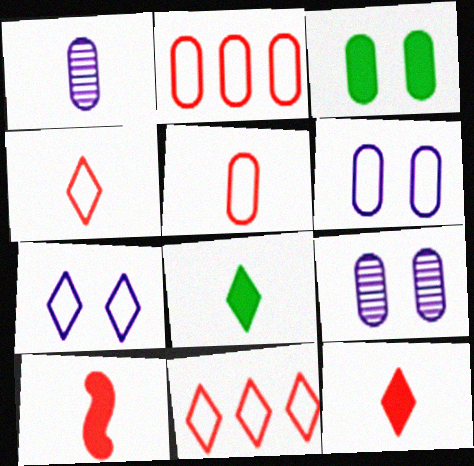[[1, 2, 3]]